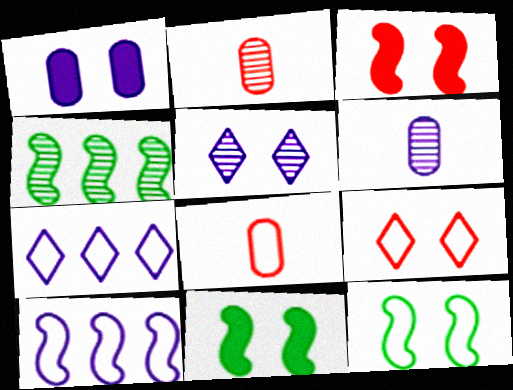[[2, 4, 5], 
[2, 7, 11], 
[7, 8, 12]]